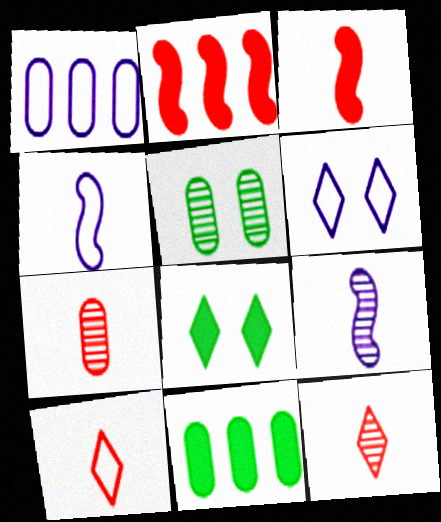[[1, 4, 6], 
[3, 7, 10]]